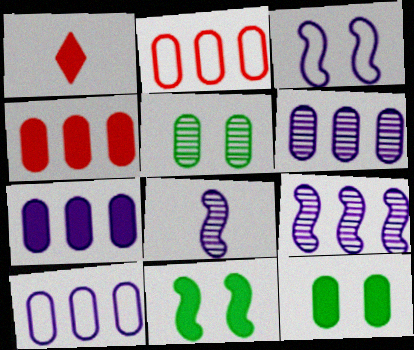[[1, 7, 11], 
[6, 7, 10]]